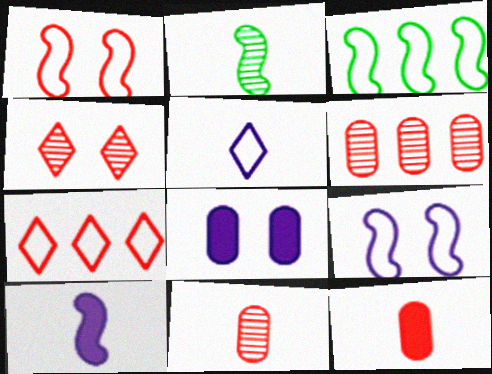[[2, 5, 12], 
[2, 7, 8]]